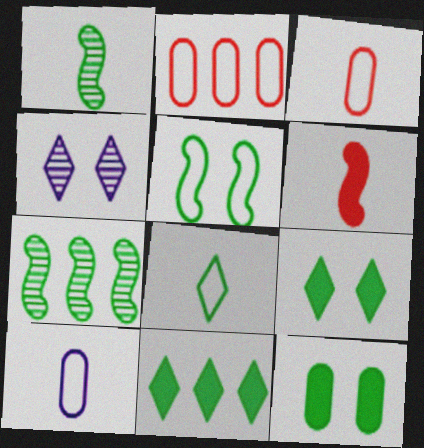[[7, 8, 12]]